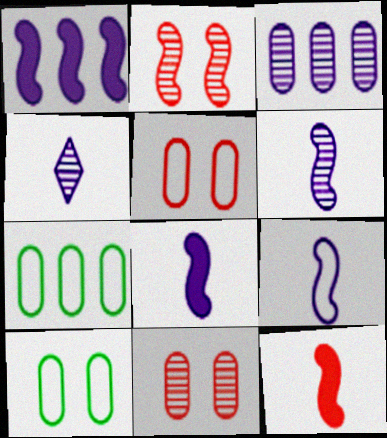[[6, 8, 9]]